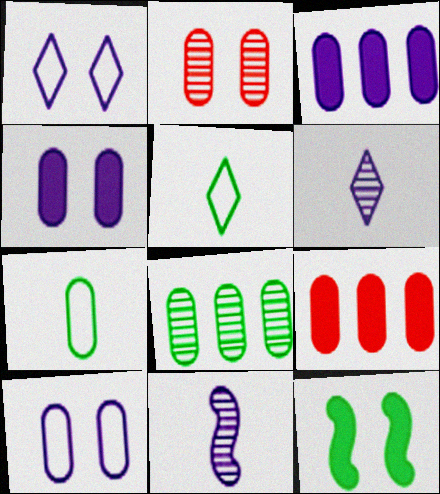[[1, 2, 12], 
[1, 3, 11], 
[2, 3, 7], 
[5, 8, 12]]